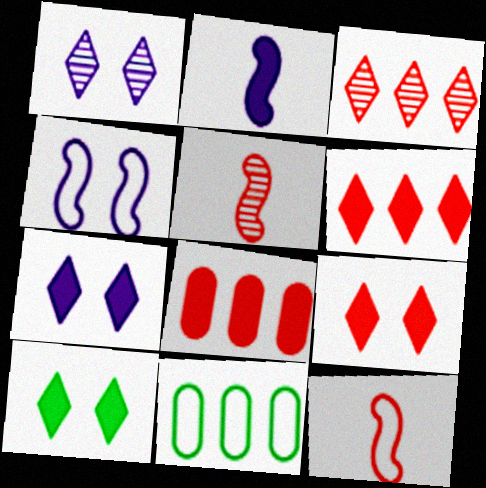[[2, 8, 10], 
[5, 7, 11], 
[7, 9, 10]]